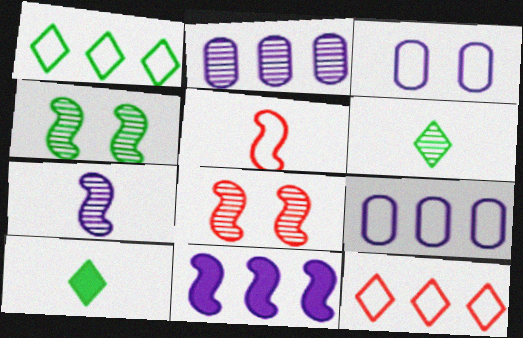[[1, 3, 5], 
[2, 6, 8], 
[4, 5, 11], 
[8, 9, 10]]